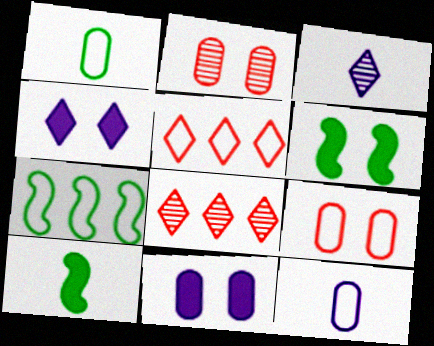[[6, 8, 12]]